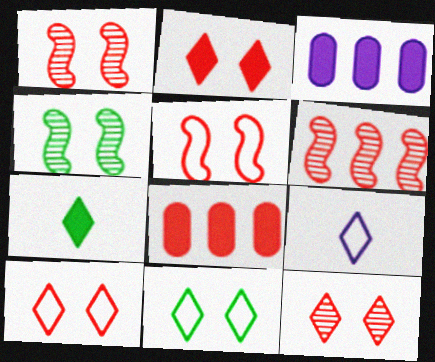[[2, 10, 12], 
[4, 8, 9]]